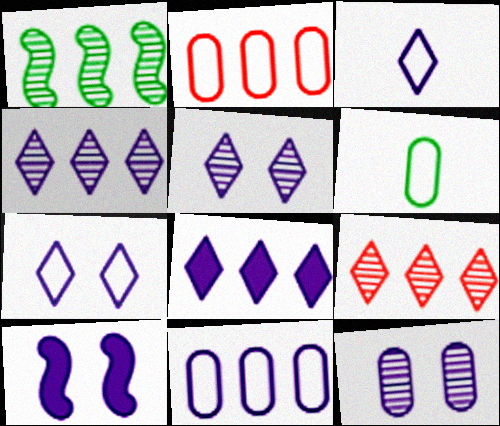[[1, 2, 8], 
[3, 5, 8], 
[6, 9, 10], 
[7, 10, 12]]